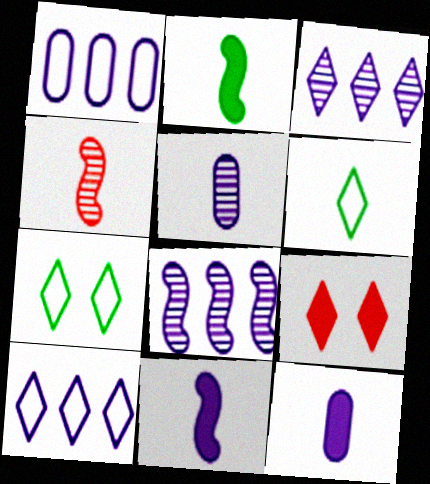[[3, 6, 9], 
[4, 6, 12]]